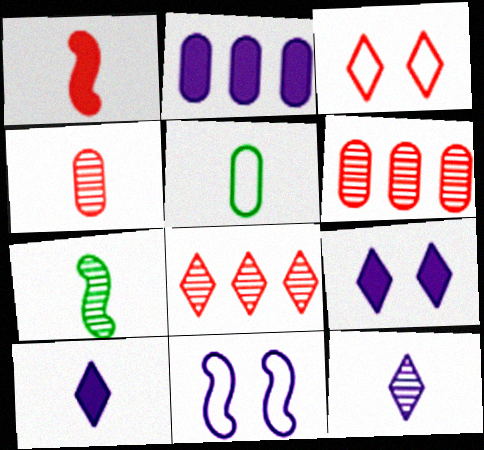[[1, 3, 6], 
[1, 5, 12], 
[2, 3, 7], 
[2, 11, 12], 
[4, 7, 12]]